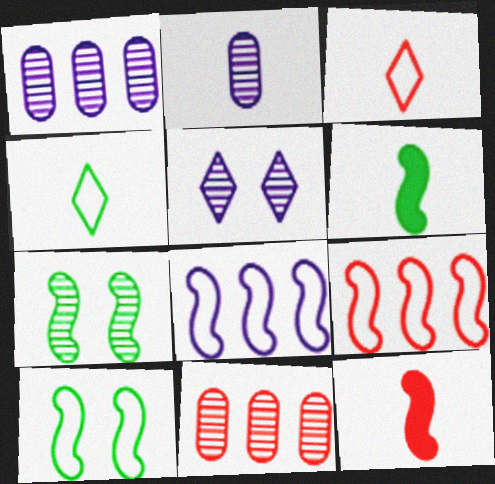[[2, 3, 6], 
[2, 4, 12], 
[7, 8, 12]]